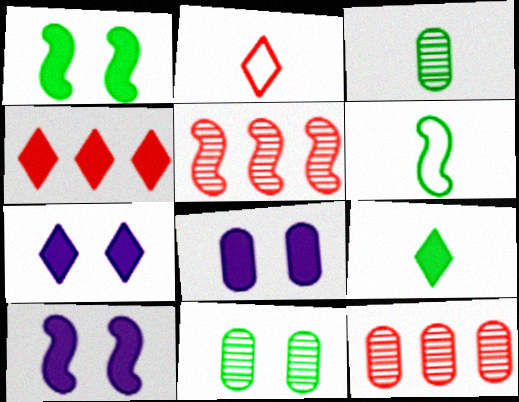[[3, 6, 9], 
[4, 7, 9], 
[5, 6, 10], 
[6, 7, 12], 
[7, 8, 10]]